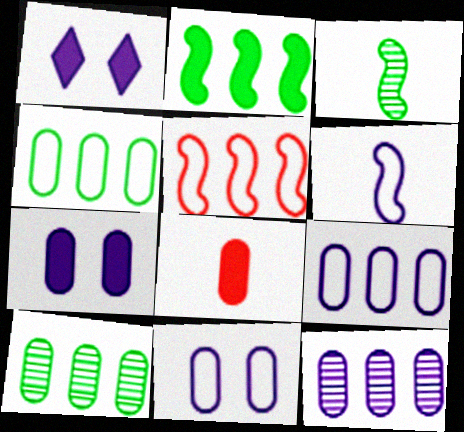[[1, 2, 8], 
[1, 6, 12], 
[8, 10, 11]]